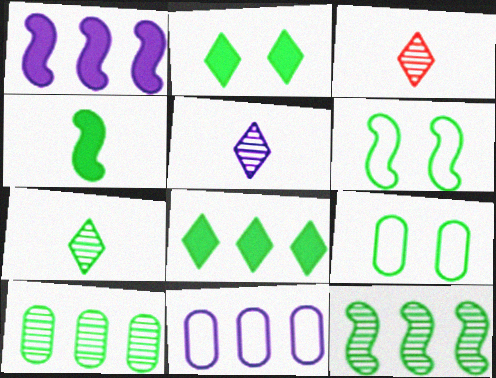[[1, 3, 9], 
[3, 5, 7], 
[4, 6, 12]]